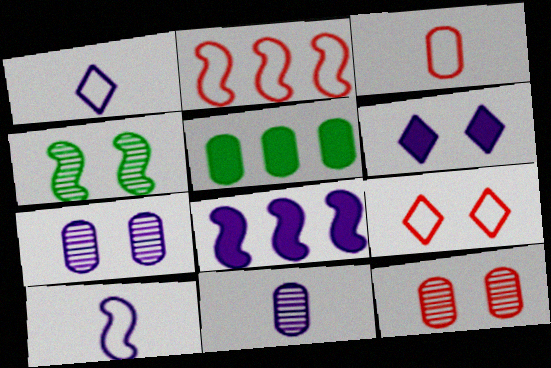[[1, 7, 8], 
[2, 3, 9], 
[3, 5, 7]]